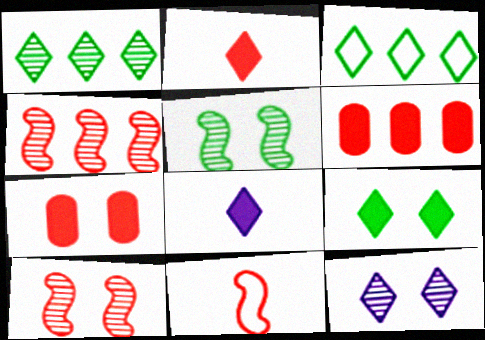[[2, 3, 12]]